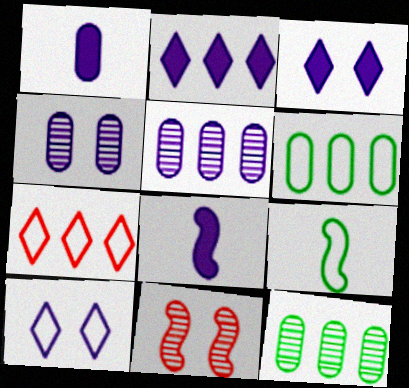[[5, 8, 10]]